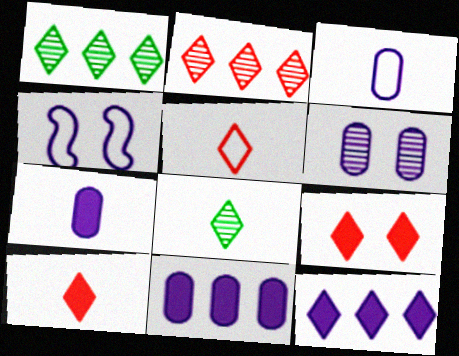[[2, 5, 9], 
[3, 6, 11]]